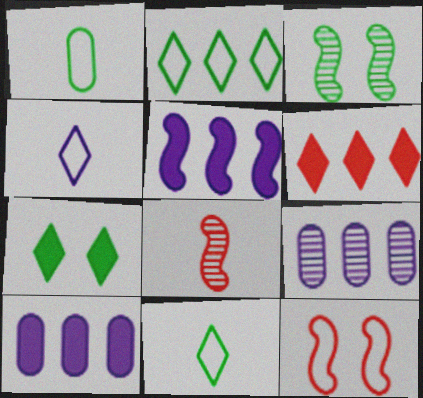[]